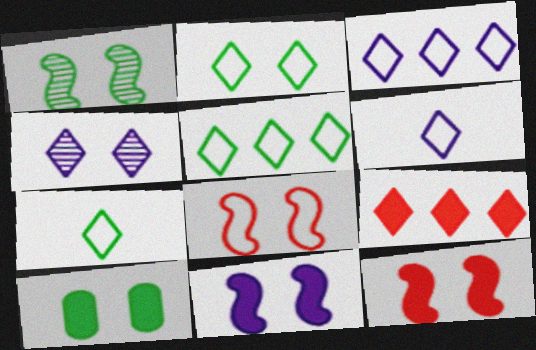[[1, 2, 10], 
[1, 8, 11], 
[2, 5, 7], 
[4, 7, 9], 
[4, 8, 10]]